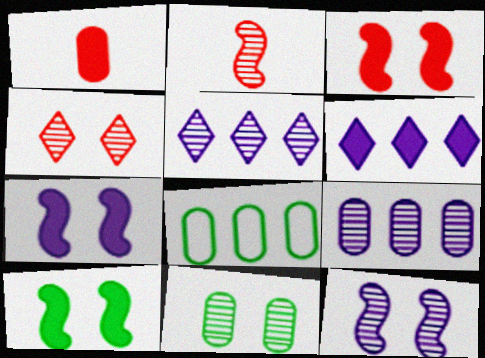[[1, 6, 10], 
[2, 5, 11], 
[3, 7, 10], 
[4, 11, 12]]